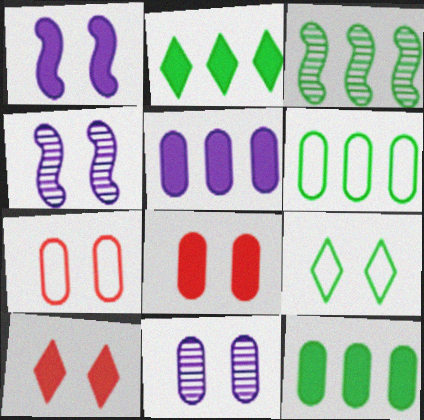[[2, 3, 6], 
[4, 8, 9]]